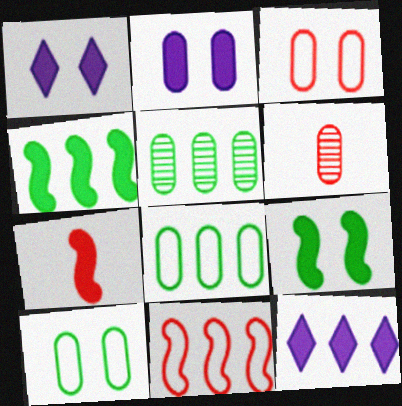[[2, 6, 8], 
[5, 11, 12]]